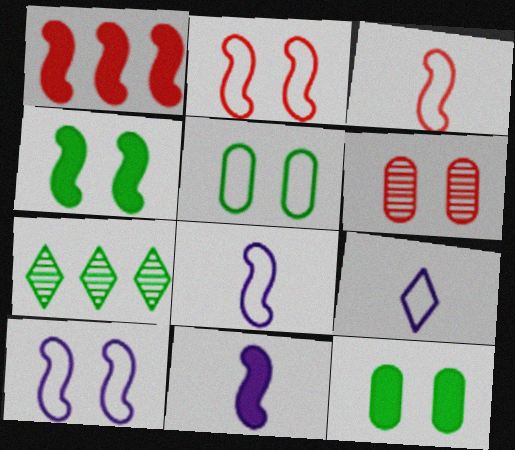[[1, 4, 11]]